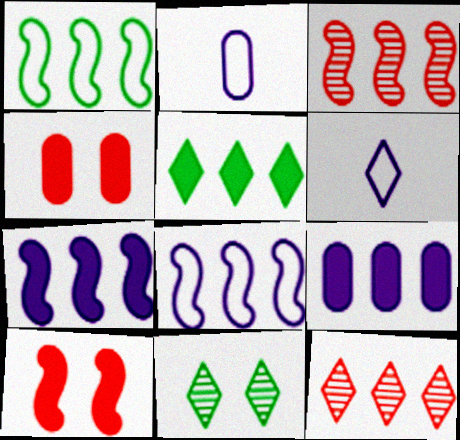[[1, 3, 7], 
[1, 9, 12]]